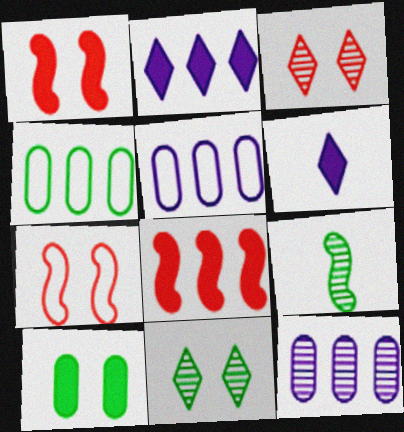[[3, 9, 12], 
[6, 8, 10]]